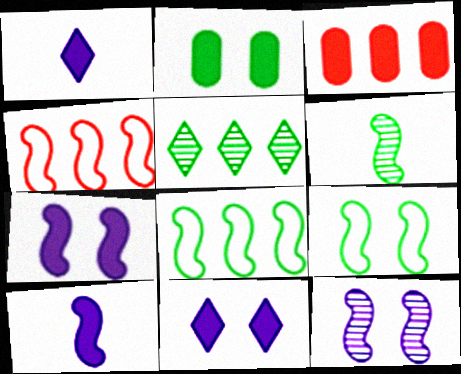[[4, 6, 7]]